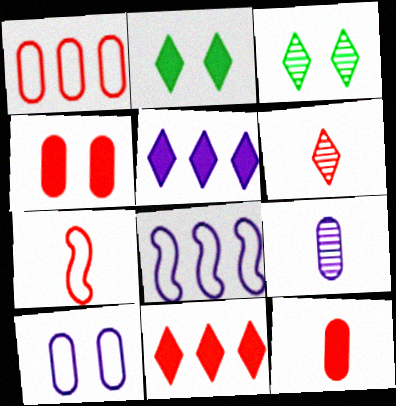[[3, 8, 12], 
[6, 7, 12]]